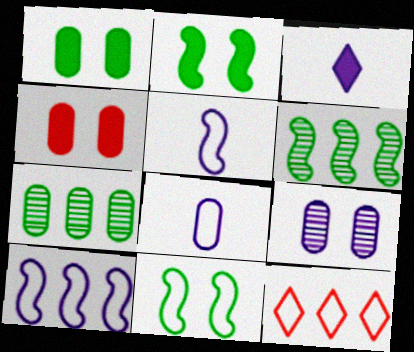[[3, 9, 10], 
[4, 7, 8], 
[8, 11, 12]]